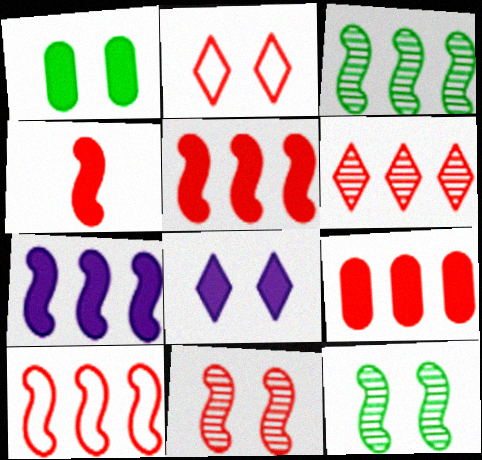[[3, 7, 10], 
[4, 10, 11], 
[6, 9, 10]]